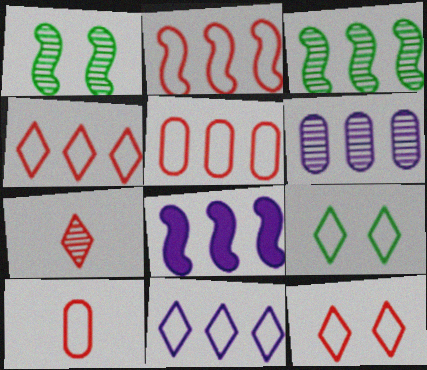[[1, 6, 7], 
[2, 3, 8], 
[2, 4, 5], 
[2, 10, 12], 
[6, 8, 11]]